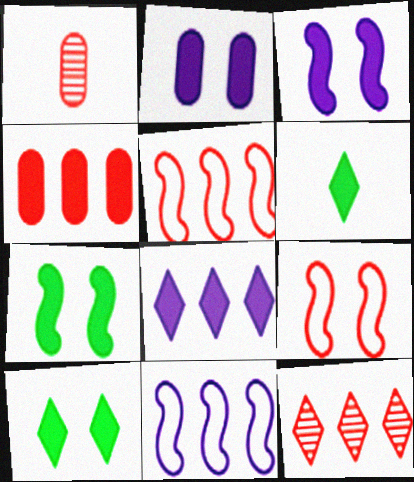[[1, 10, 11], 
[3, 4, 6], 
[4, 5, 12]]